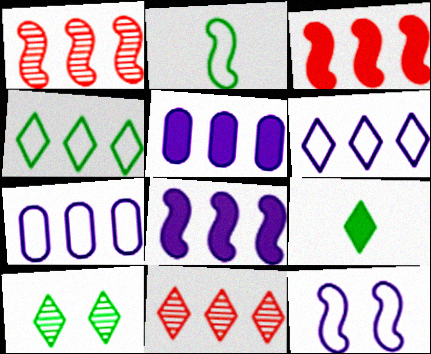[[1, 4, 5], 
[4, 9, 10]]